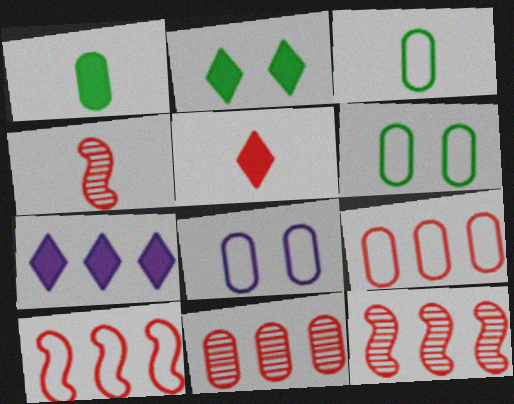[[1, 8, 11], 
[2, 5, 7], 
[3, 8, 9], 
[4, 6, 7]]